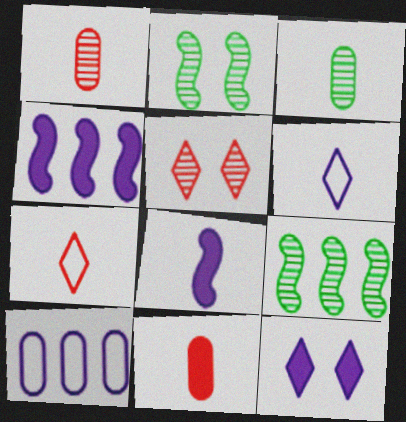[[3, 7, 8]]